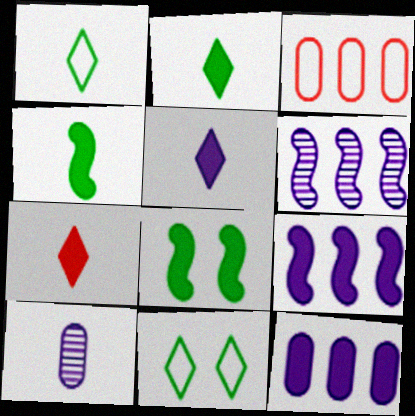[[2, 5, 7], 
[7, 8, 12]]